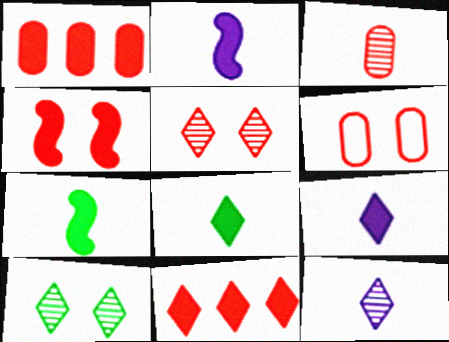[[1, 3, 6], 
[4, 5, 6]]